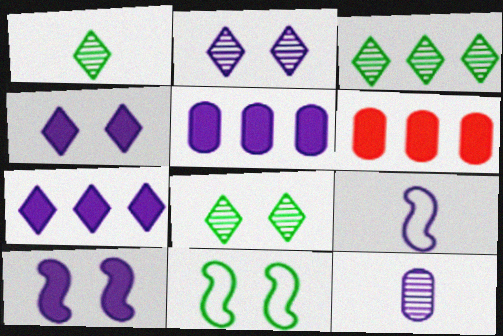[[1, 3, 8], 
[2, 5, 9], 
[6, 8, 9]]